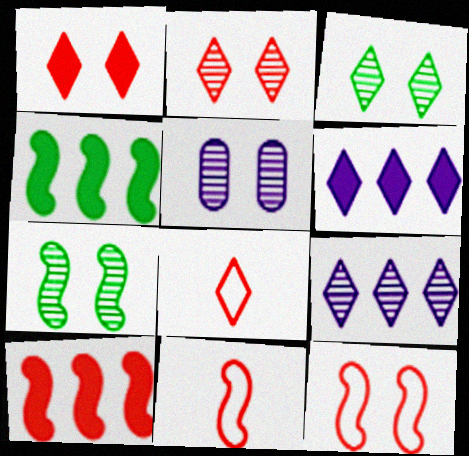[[2, 5, 7], 
[3, 6, 8], 
[4, 5, 8]]